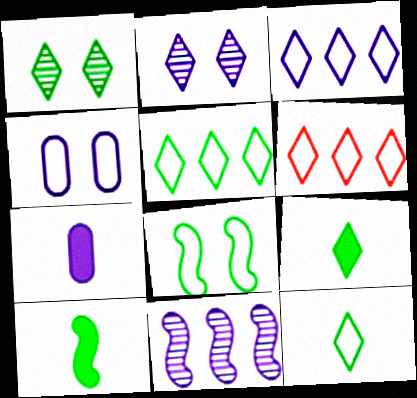[[1, 5, 9], 
[2, 6, 9], 
[3, 5, 6]]